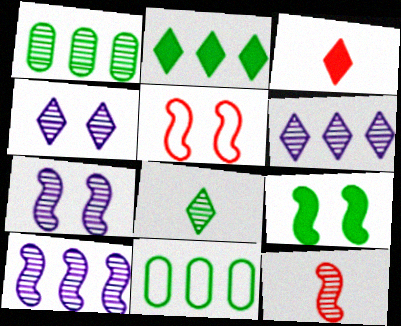[[1, 4, 12], 
[3, 7, 11], 
[5, 7, 9], 
[8, 9, 11]]